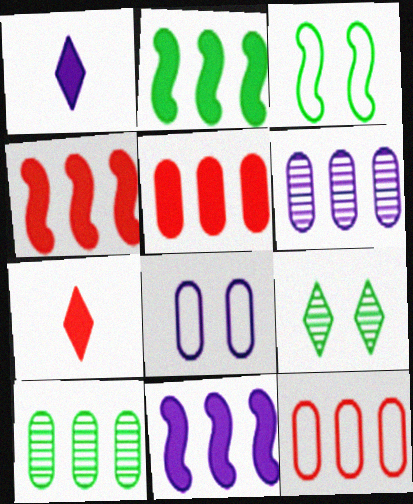[[2, 4, 11], 
[3, 6, 7]]